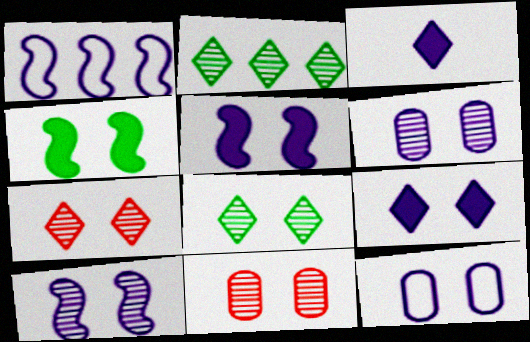[[1, 3, 6], 
[4, 7, 12], 
[8, 10, 11], 
[9, 10, 12]]